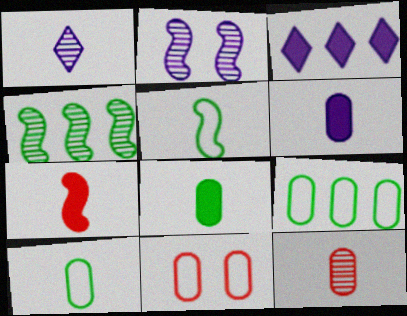[[1, 7, 10], 
[6, 10, 12]]